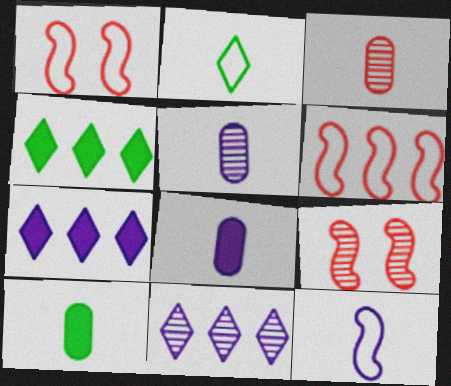[[1, 4, 5], 
[1, 10, 11]]